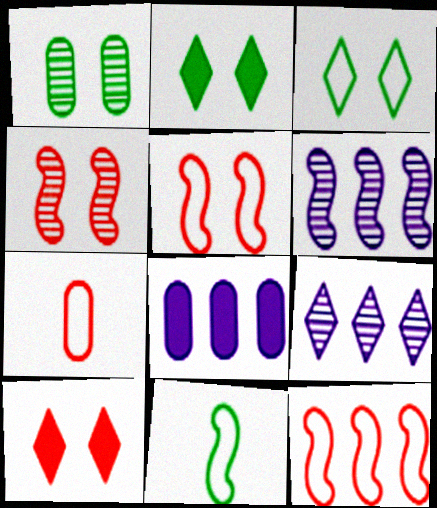[[1, 7, 8], 
[2, 6, 7]]